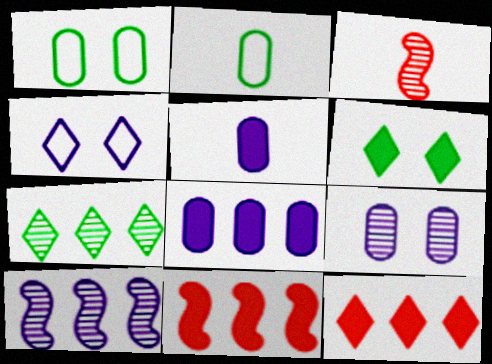[[3, 7, 9], 
[4, 5, 10], 
[5, 6, 11]]